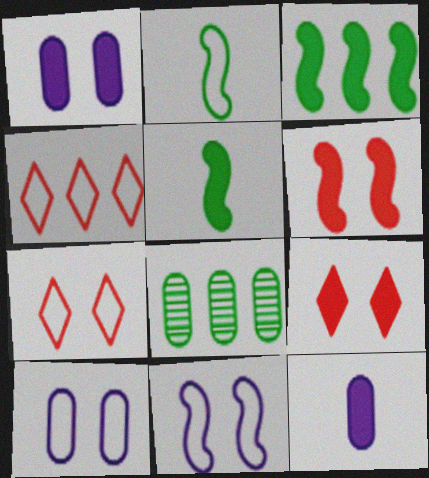[[2, 4, 10], 
[3, 9, 12]]